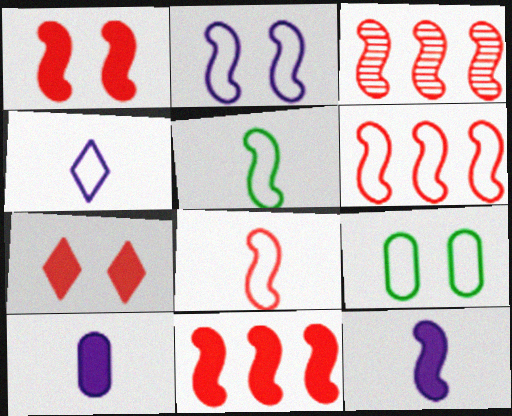[[1, 3, 8], 
[2, 5, 6], 
[3, 6, 11], 
[4, 6, 9]]